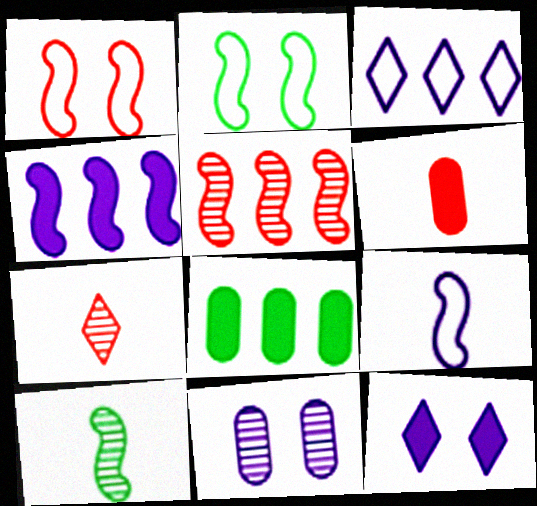[[1, 4, 10], 
[3, 5, 8]]